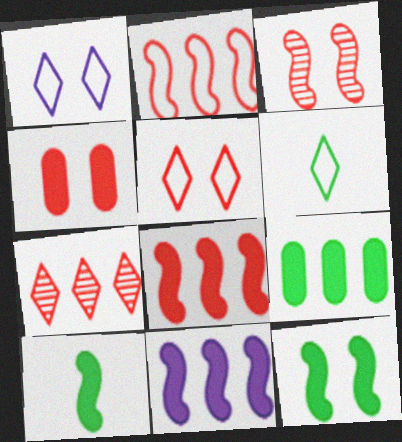[[3, 4, 5]]